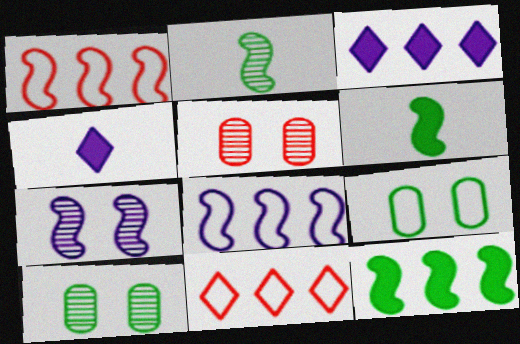[[1, 4, 10], 
[1, 6, 7]]